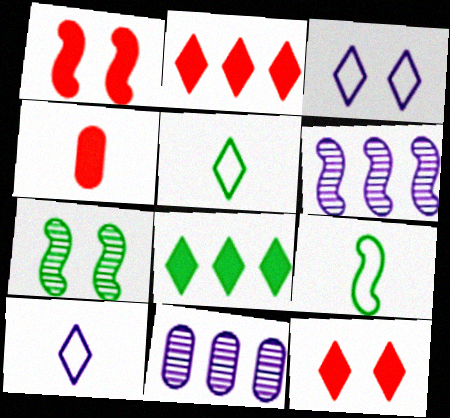[[1, 2, 4], 
[1, 5, 11], 
[1, 6, 9], 
[9, 11, 12]]